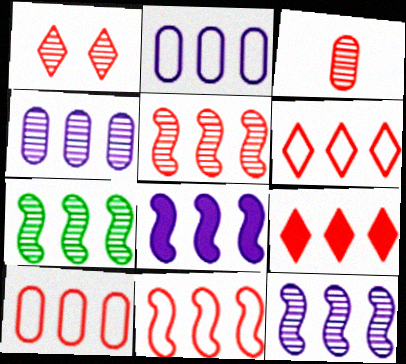[[1, 3, 5], 
[2, 7, 9], 
[5, 7, 12], 
[5, 9, 10], 
[6, 10, 11], 
[7, 8, 11]]